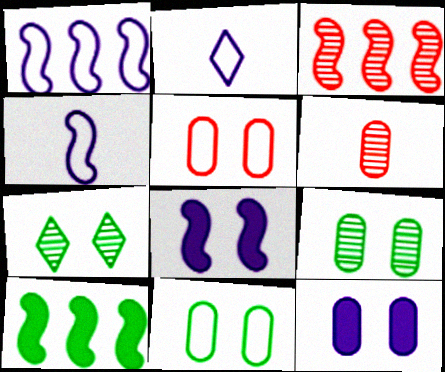[[1, 3, 10], 
[5, 7, 8], 
[5, 9, 12]]